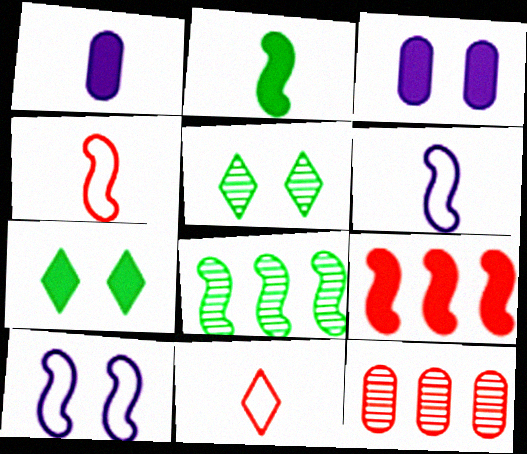[[1, 7, 9], 
[3, 8, 11], 
[6, 7, 12]]